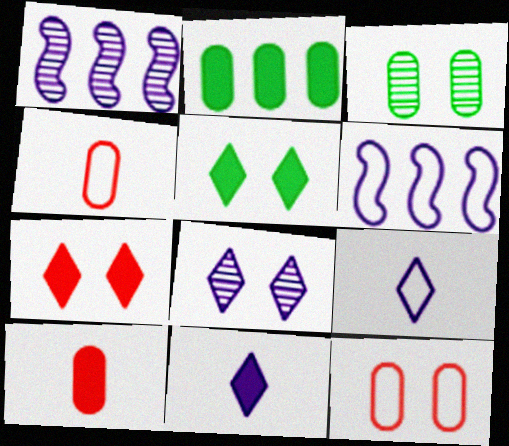[[1, 4, 5]]